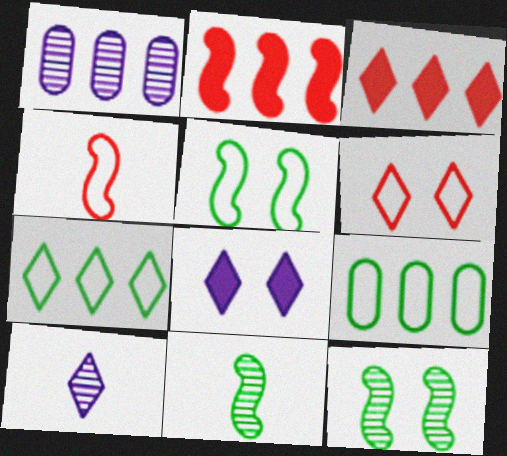[[1, 2, 7]]